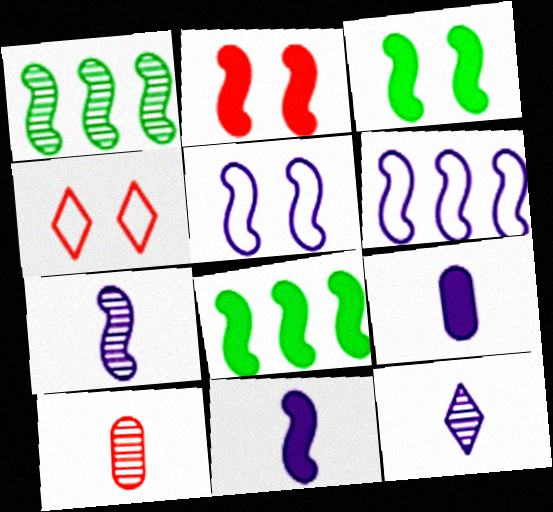[[1, 4, 9], 
[2, 8, 11]]